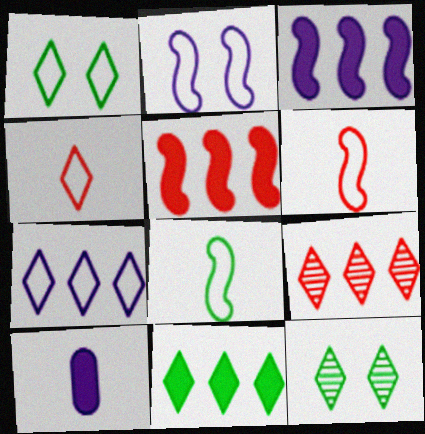[[1, 4, 7], 
[7, 9, 11]]